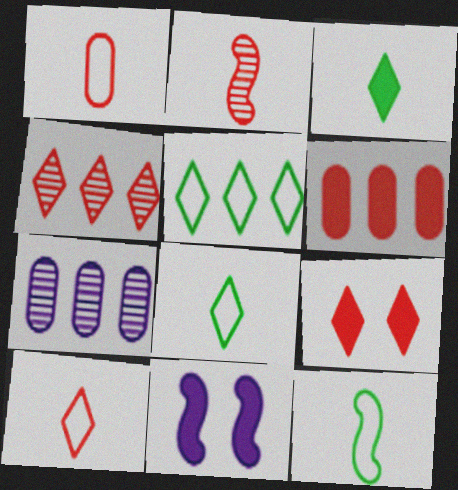[[3, 6, 11], 
[4, 9, 10], 
[7, 9, 12]]